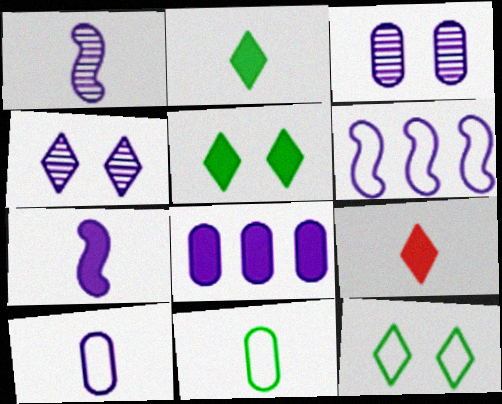[[1, 9, 11], 
[3, 8, 10]]